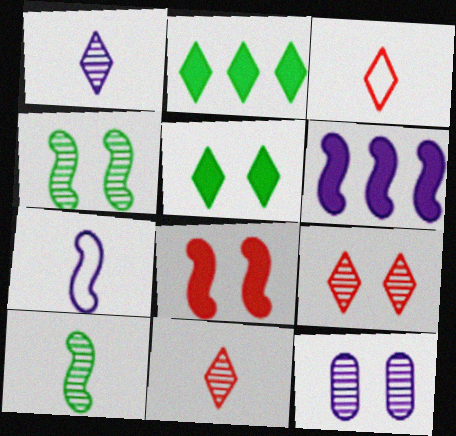[[4, 9, 12]]